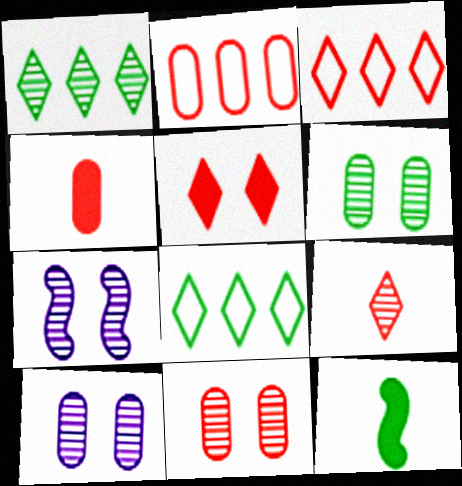[[2, 4, 11], 
[3, 5, 9], 
[3, 10, 12], 
[4, 7, 8], 
[6, 8, 12], 
[6, 10, 11]]